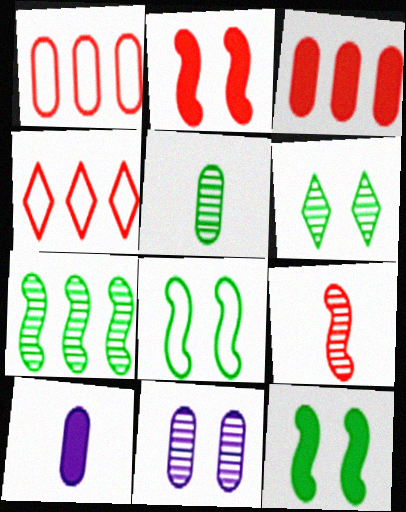[[5, 6, 7]]